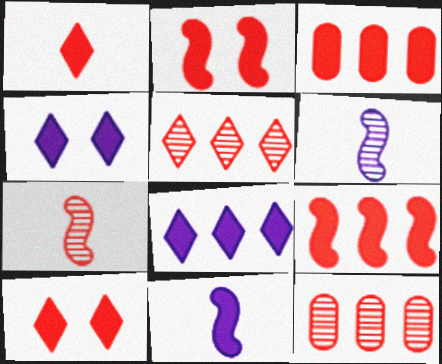[[1, 2, 3]]